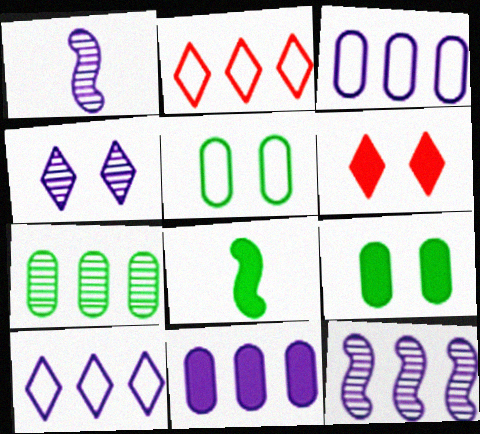[[1, 2, 9], 
[6, 8, 11], 
[10, 11, 12]]